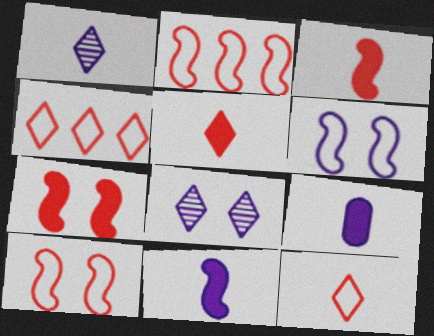[]